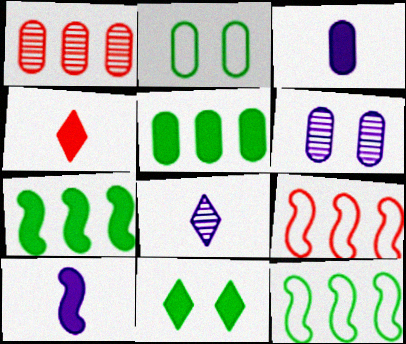[[1, 2, 3], 
[4, 6, 12]]